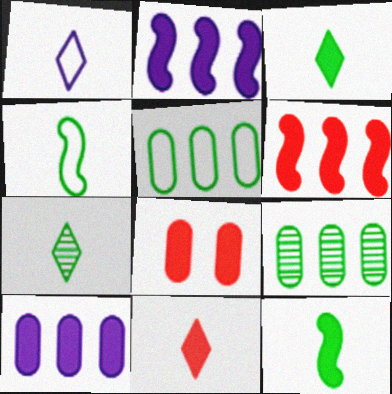[[1, 7, 11], 
[2, 3, 8], 
[6, 8, 11]]